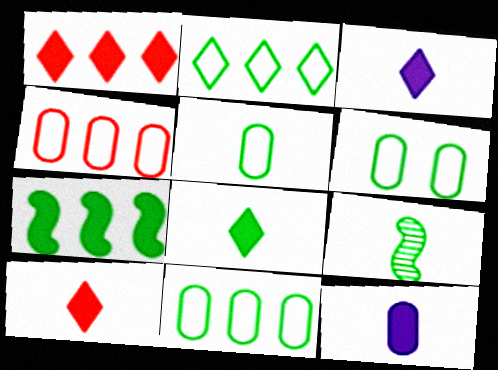[[3, 8, 10], 
[5, 6, 11], 
[5, 8, 9]]